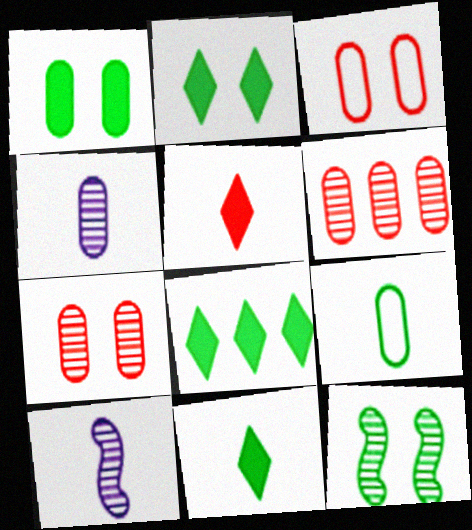[[2, 8, 11], 
[3, 8, 10], 
[5, 9, 10], 
[8, 9, 12]]